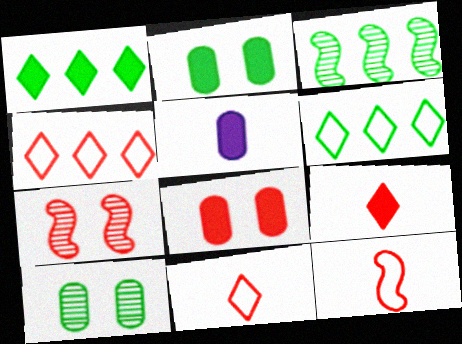[[5, 6, 7]]